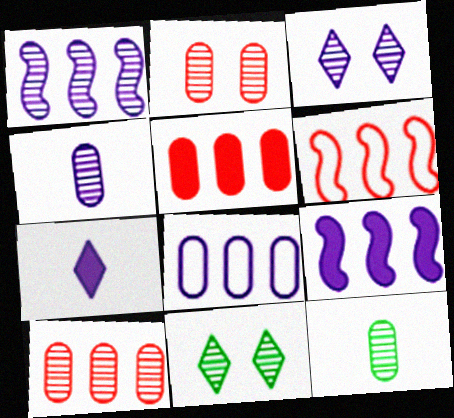[[1, 3, 4]]